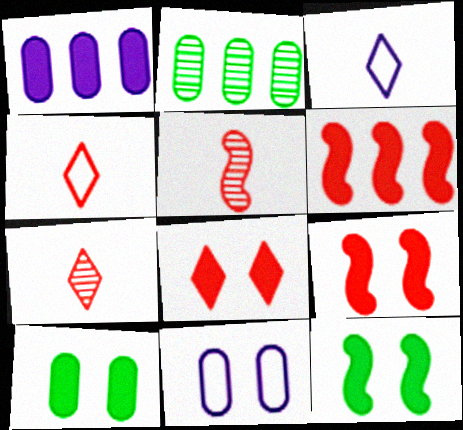[[2, 3, 9]]